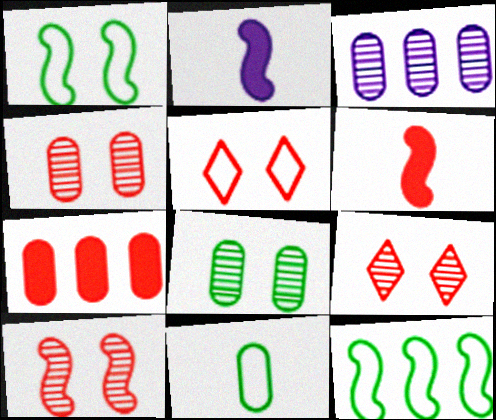[[2, 10, 12], 
[4, 9, 10]]